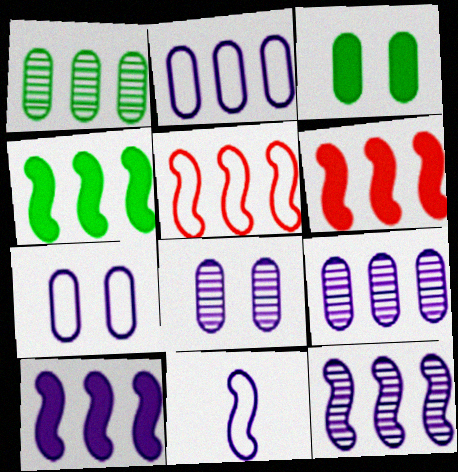[[4, 5, 12], 
[4, 6, 10]]